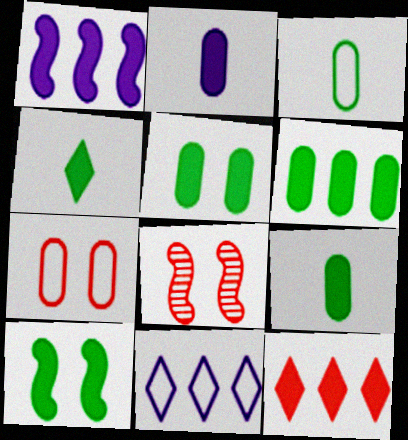[[1, 6, 12], 
[2, 10, 12], 
[4, 6, 10], 
[5, 6, 9], 
[8, 9, 11]]